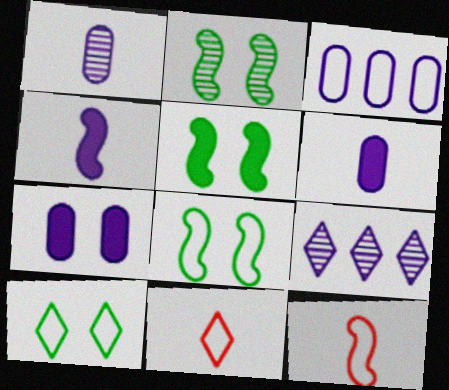[[1, 3, 7], 
[2, 5, 8], 
[3, 8, 11], 
[3, 10, 12]]